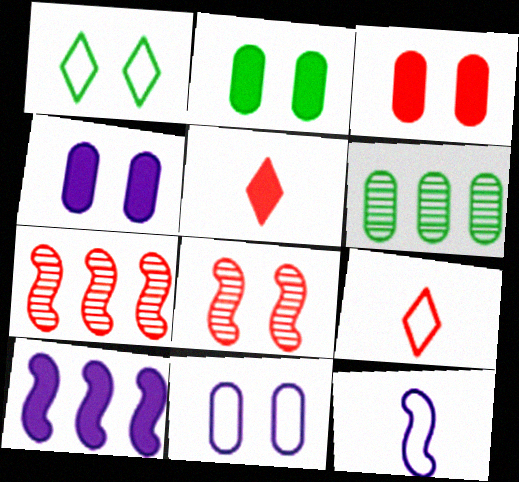[[1, 4, 8], 
[2, 3, 4], 
[2, 5, 10], 
[3, 7, 9]]